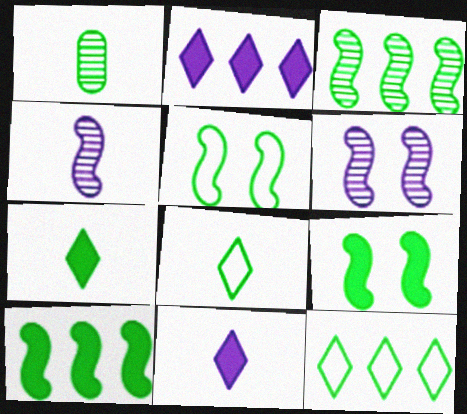[[1, 9, 12]]